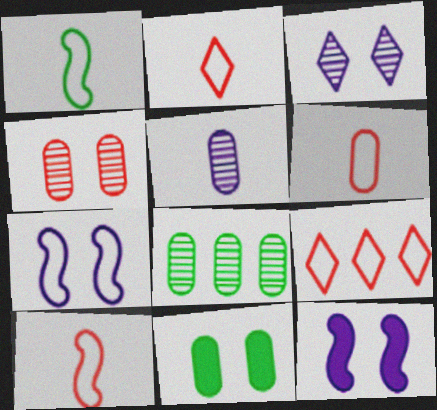[[2, 6, 10], 
[2, 8, 12], 
[4, 5, 8]]